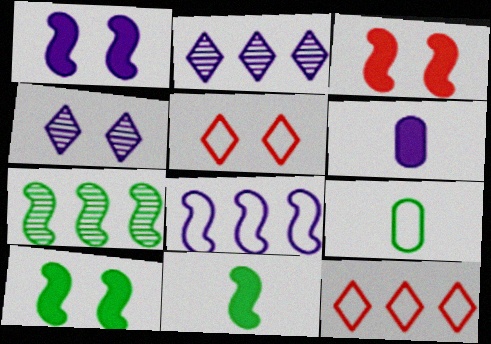[[1, 3, 10], 
[2, 3, 9], 
[4, 6, 8], 
[5, 6, 7], 
[5, 8, 9]]